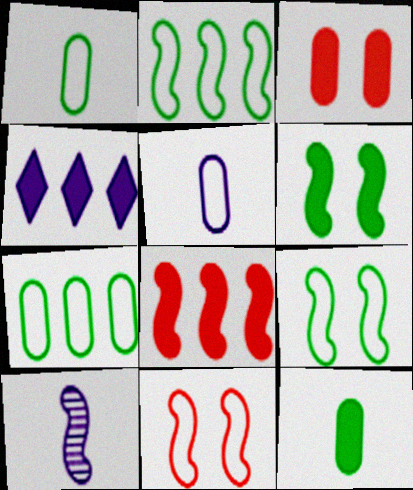[[8, 9, 10]]